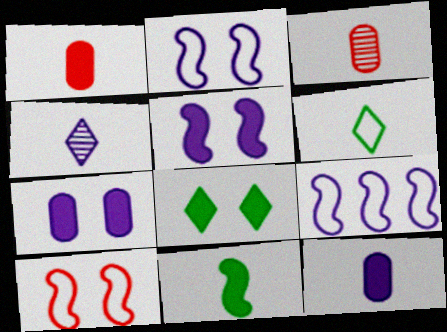[[3, 8, 9], 
[4, 7, 9]]